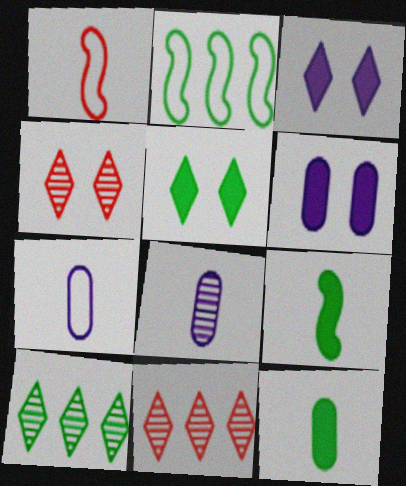[[1, 6, 10]]